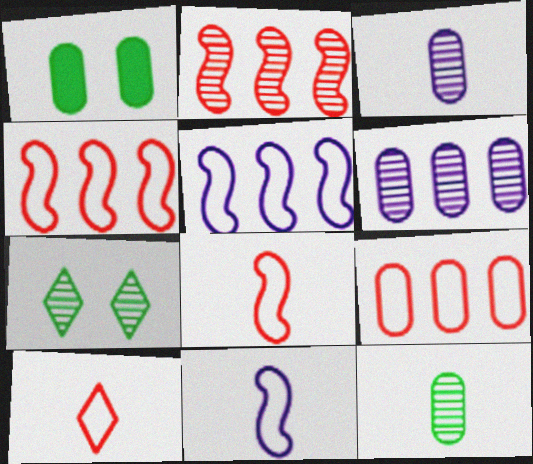[[1, 3, 9], 
[2, 3, 7]]